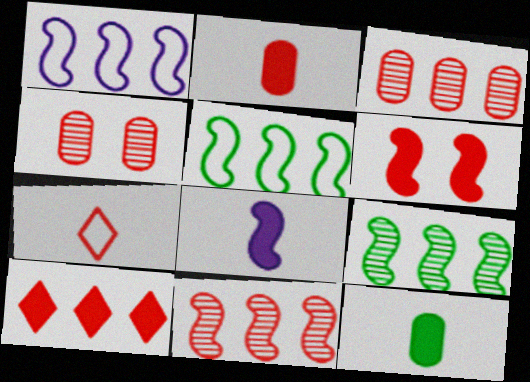[[2, 6, 10], 
[3, 6, 7]]